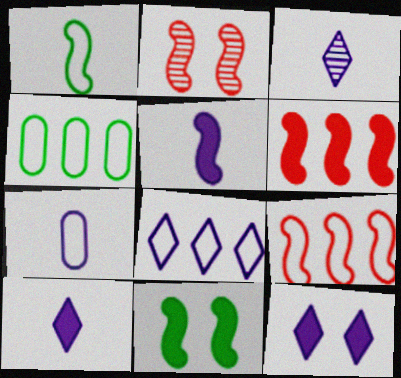[[2, 4, 10], 
[3, 5, 7], 
[3, 8, 12], 
[4, 8, 9], 
[5, 6, 11]]